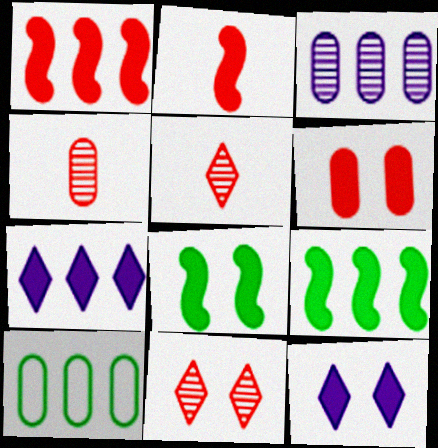[[6, 8, 12]]